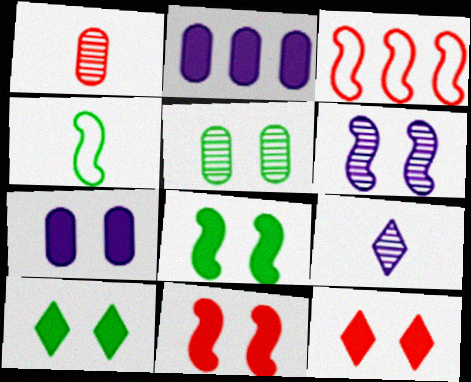[[1, 3, 12], 
[7, 8, 12], 
[7, 10, 11]]